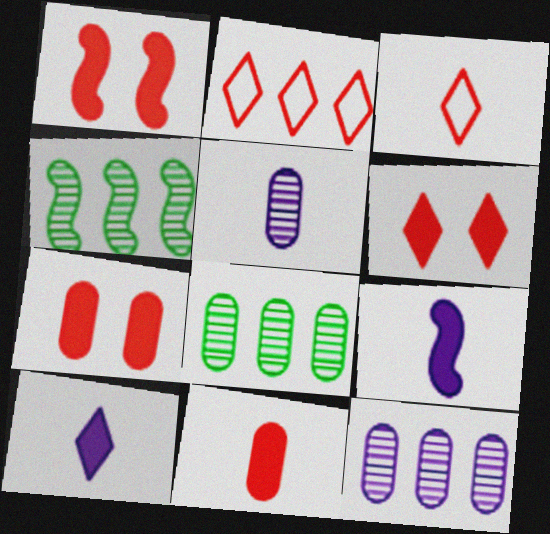[[1, 6, 7]]